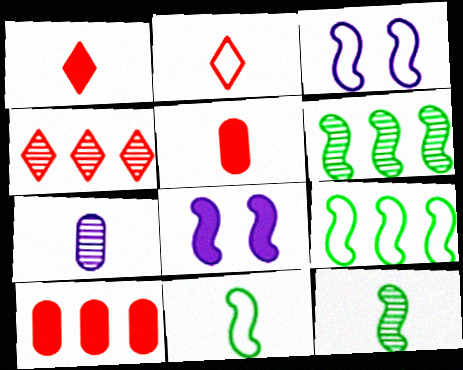[[1, 7, 11]]